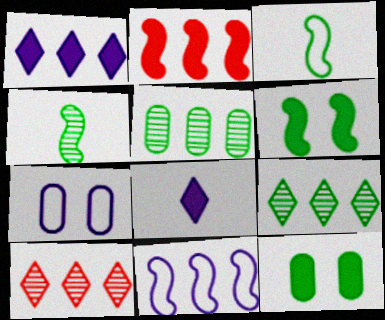[[2, 8, 12], 
[3, 9, 12]]